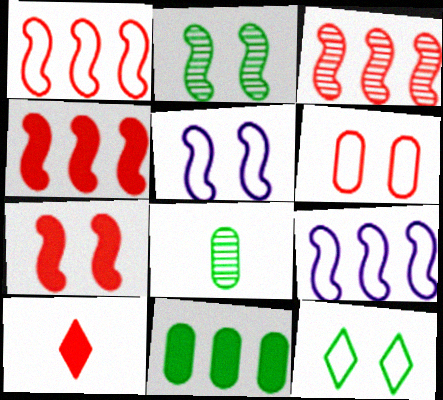[[1, 3, 4], 
[2, 5, 7], 
[3, 6, 10], 
[5, 6, 12]]